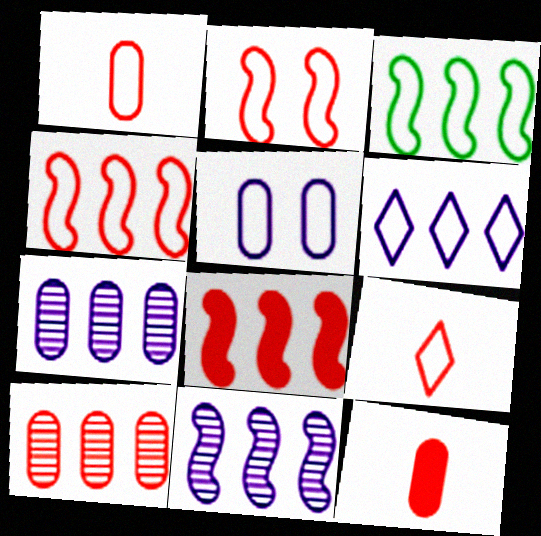[[3, 5, 9], 
[3, 8, 11]]